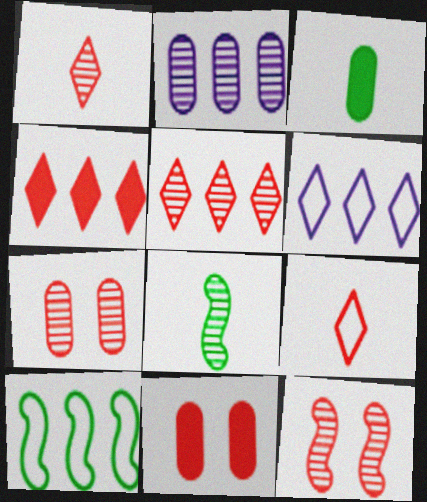[[2, 4, 10], 
[3, 6, 12], 
[6, 8, 11]]